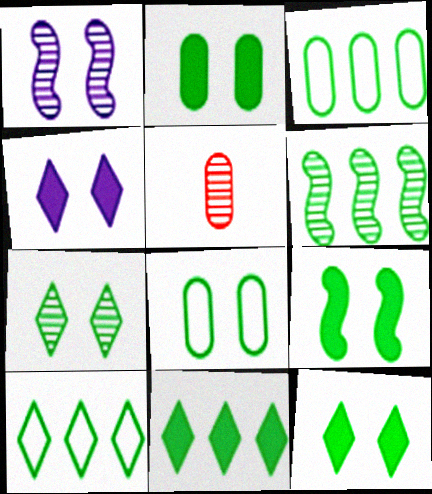[[2, 9, 12], 
[3, 6, 11], 
[7, 8, 9]]